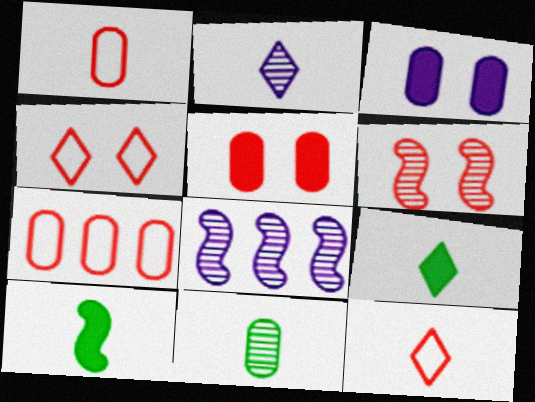[[1, 2, 10], 
[2, 9, 12], 
[3, 7, 11], 
[4, 5, 6]]